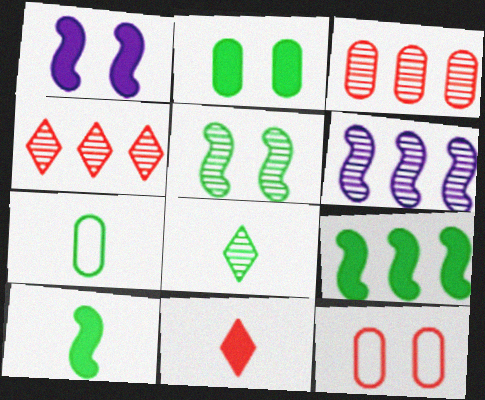[[1, 4, 7], 
[7, 8, 10]]